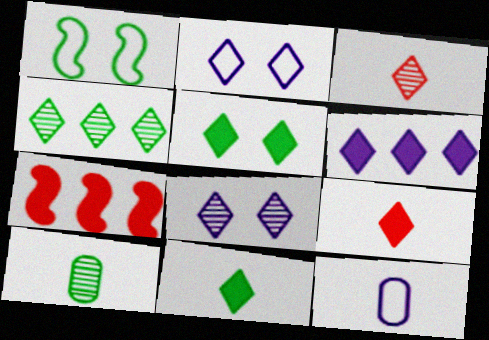[[2, 4, 9], 
[2, 7, 10], 
[3, 4, 8], 
[5, 6, 9]]